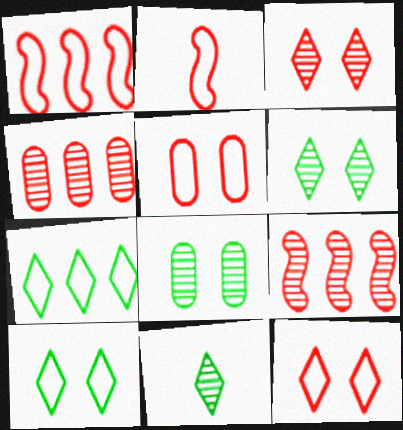[]